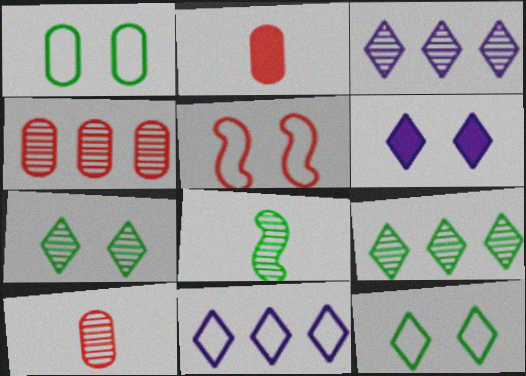[]